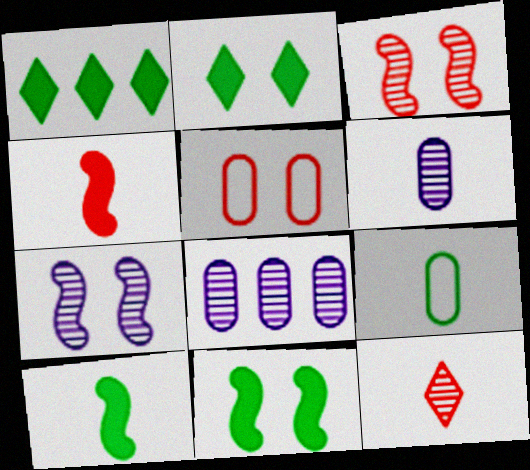[[2, 5, 7]]